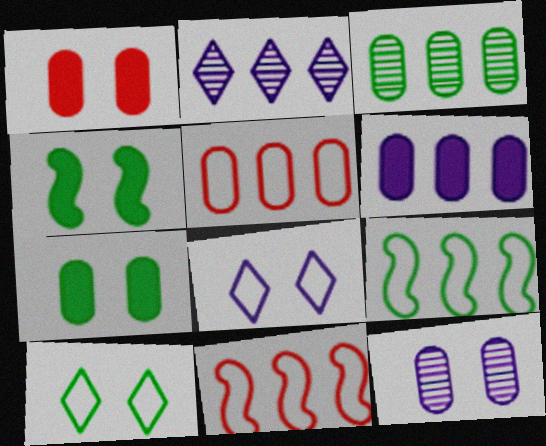[[3, 5, 6]]